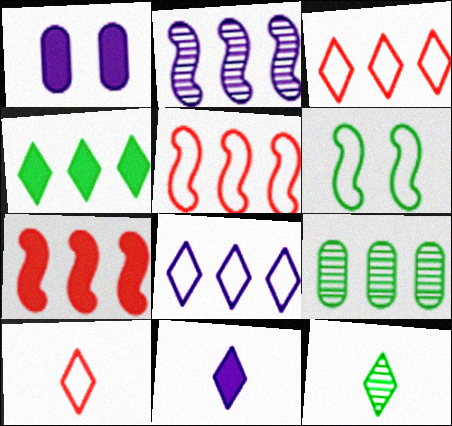[[1, 5, 12], 
[7, 8, 9], 
[10, 11, 12]]